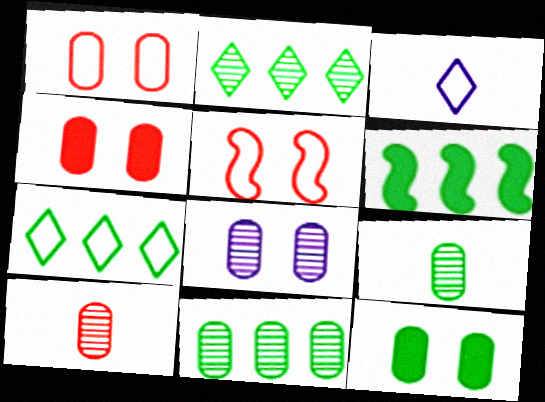[[1, 8, 12], 
[6, 7, 11], 
[8, 10, 11]]